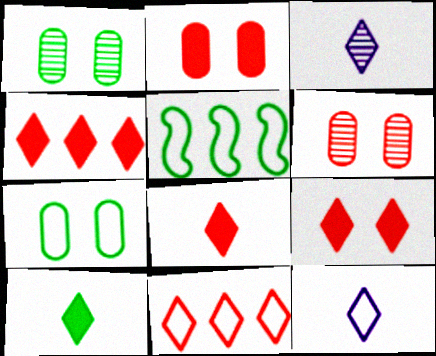[[1, 5, 10], 
[2, 3, 5], 
[4, 8, 9]]